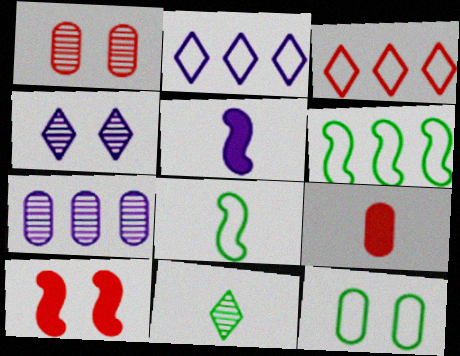[[4, 6, 9], 
[4, 10, 12], 
[7, 9, 12]]